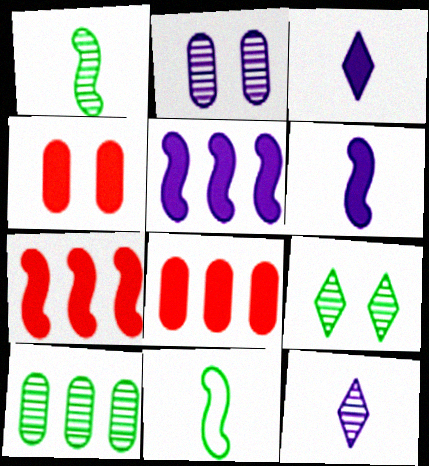[[1, 9, 10]]